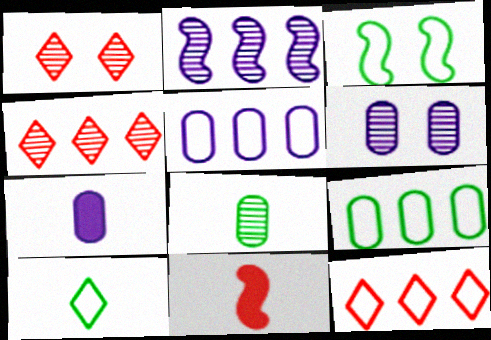[[1, 2, 8], 
[2, 3, 11], 
[3, 4, 7], 
[3, 9, 10], 
[5, 6, 7]]